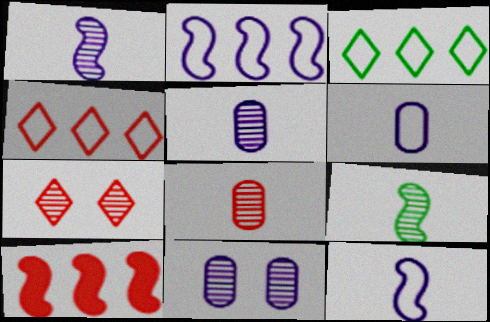[]